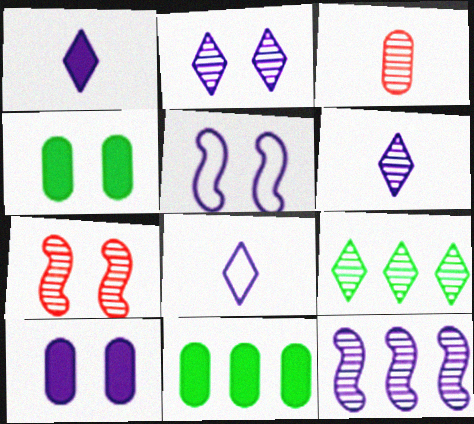[[1, 6, 8], 
[2, 5, 10], 
[7, 8, 11], 
[8, 10, 12]]